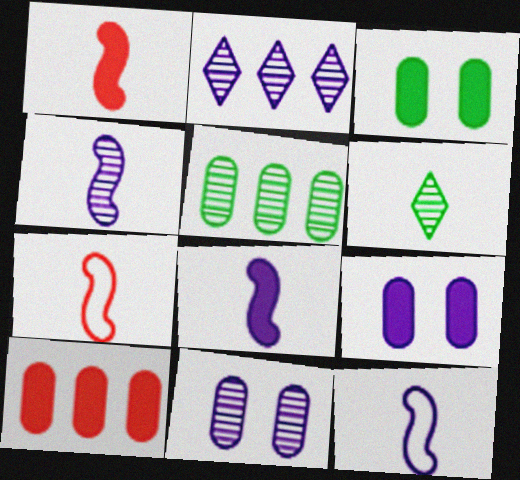[[2, 3, 7], 
[2, 4, 11], 
[2, 9, 12], 
[4, 8, 12]]